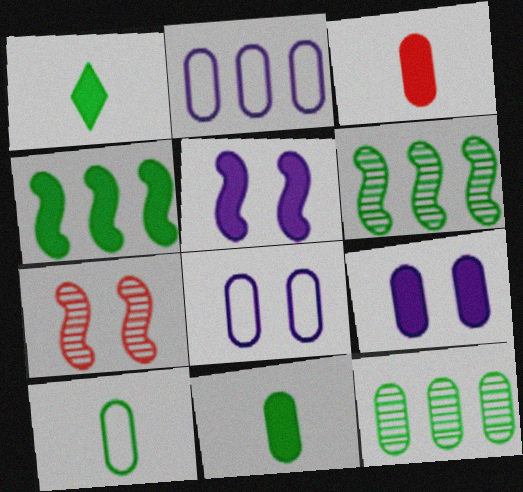[[1, 2, 7], 
[3, 8, 12]]